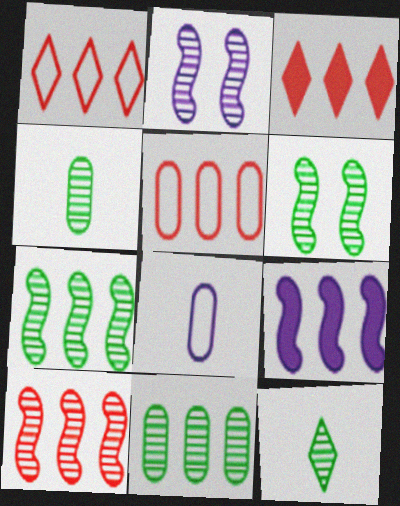[[1, 9, 11], 
[3, 5, 10], 
[3, 6, 8], 
[6, 11, 12]]